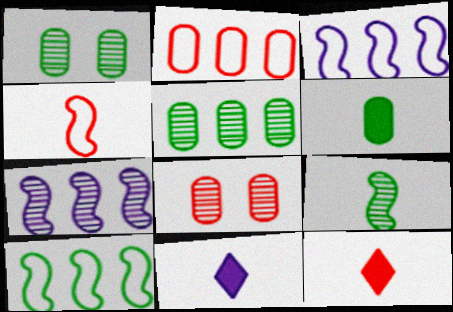[[1, 3, 12], 
[8, 10, 11]]